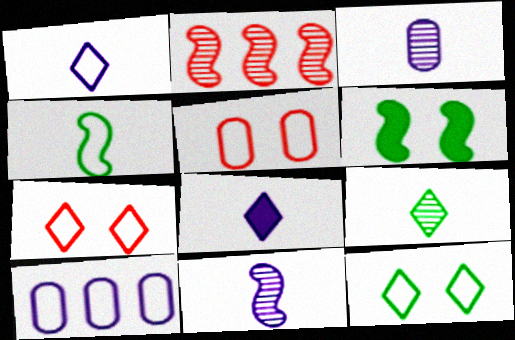[[4, 7, 10]]